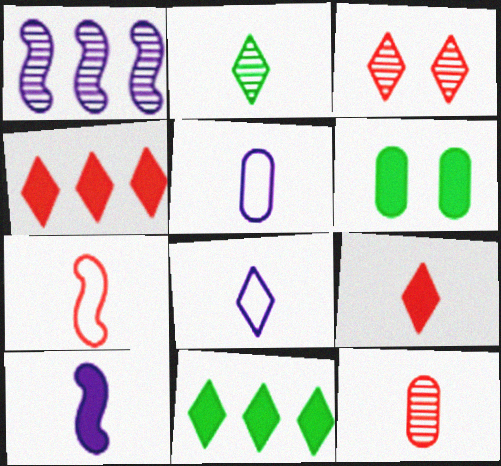[[2, 8, 9], 
[3, 8, 11], 
[4, 6, 10], 
[7, 9, 12]]